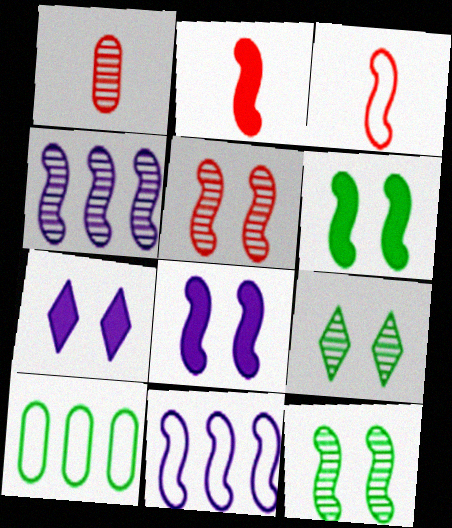[[1, 4, 9], 
[2, 11, 12], 
[3, 4, 6]]